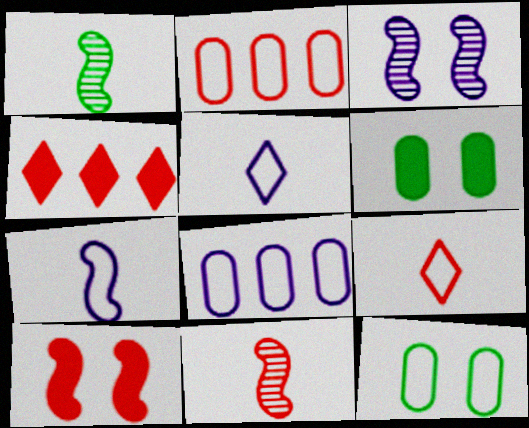[]